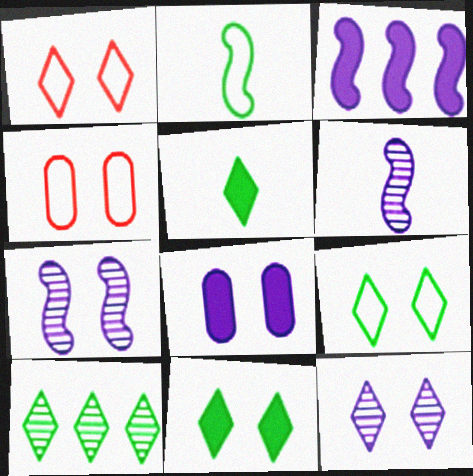[[1, 11, 12], 
[4, 7, 11], 
[5, 9, 10]]